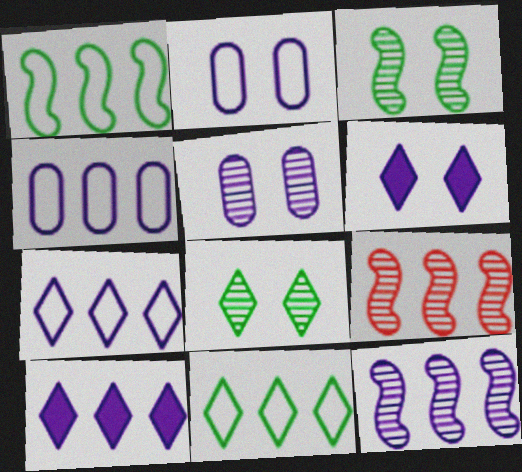[[4, 10, 12]]